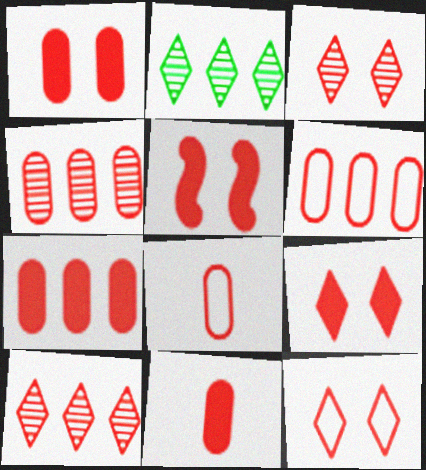[[1, 4, 8], 
[1, 5, 9], 
[1, 7, 11], 
[3, 9, 12], 
[4, 6, 7], 
[5, 8, 10]]